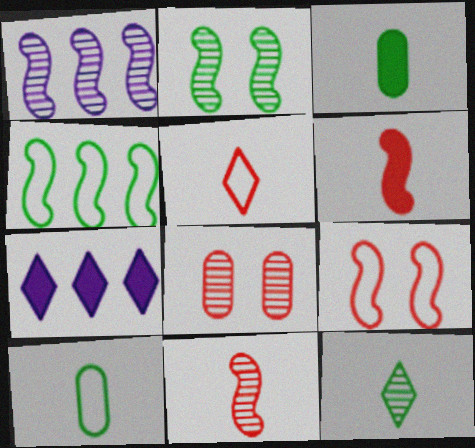[[1, 2, 11], 
[1, 8, 12]]